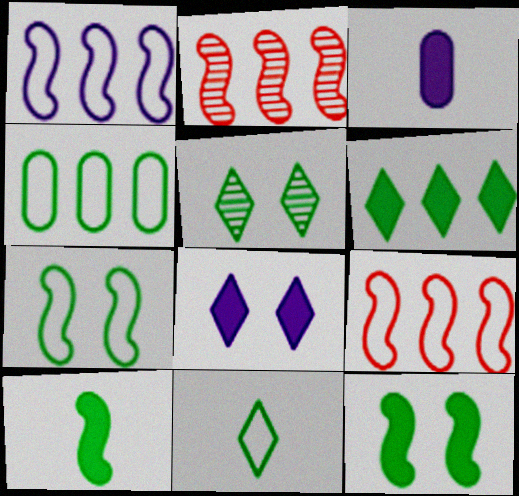[[3, 5, 9], 
[4, 5, 10], 
[4, 7, 11], 
[5, 6, 11]]